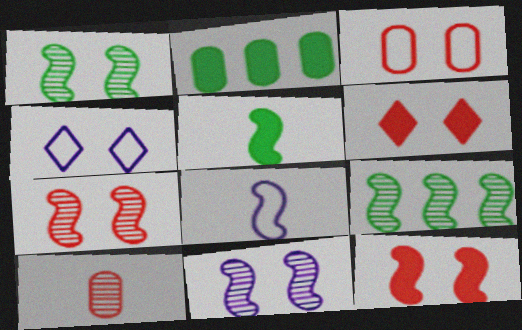[[1, 7, 11], 
[3, 6, 7], 
[8, 9, 12]]